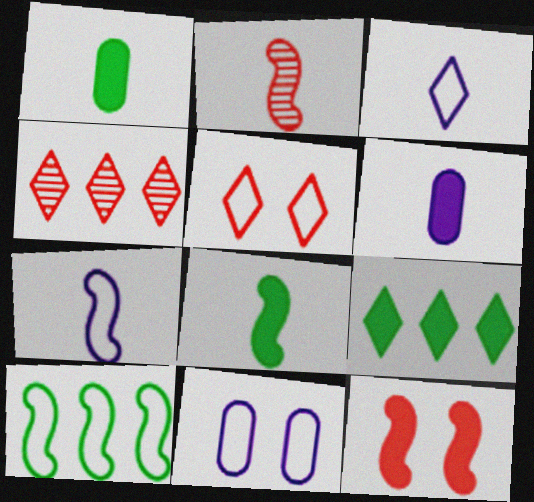[[1, 2, 3], 
[2, 7, 8], 
[2, 9, 11], 
[4, 8, 11], 
[6, 9, 12]]